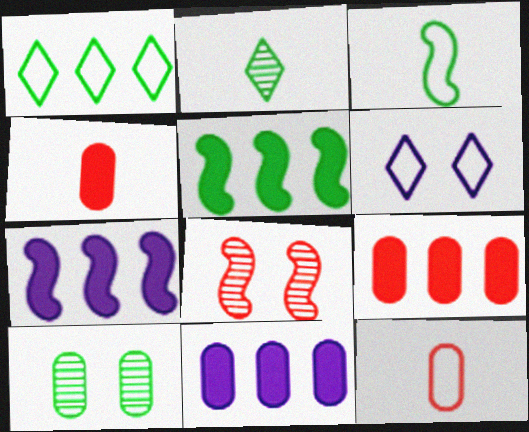[[3, 7, 8], 
[10, 11, 12]]